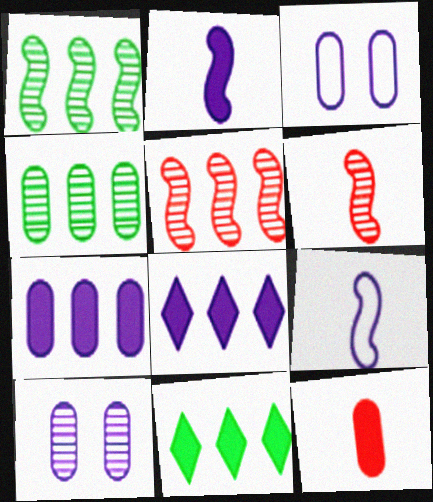[[3, 4, 12], 
[3, 6, 11], 
[8, 9, 10]]